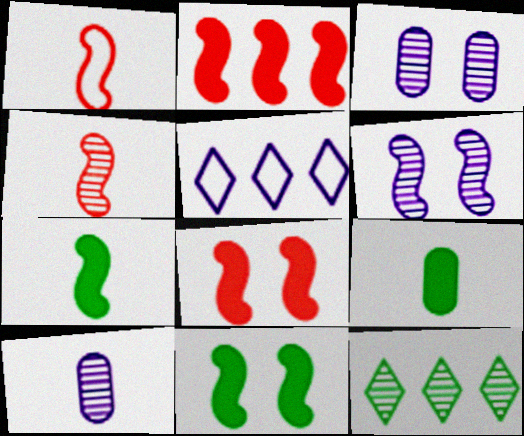[[3, 4, 12]]